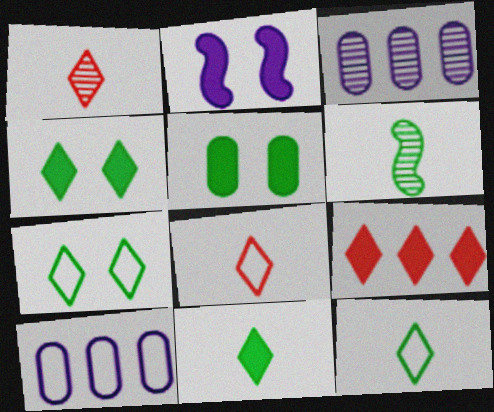[]